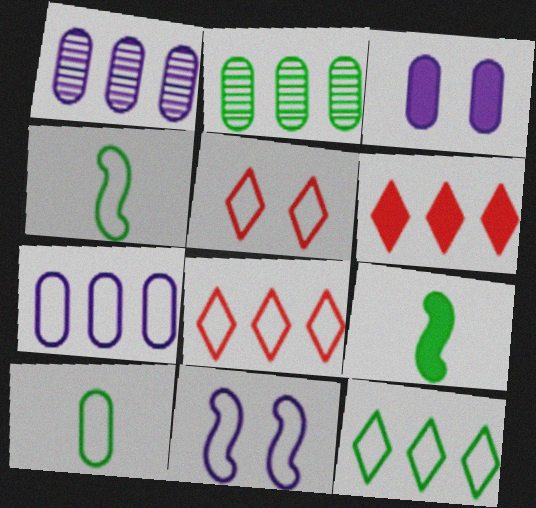[[1, 5, 9], 
[3, 6, 9], 
[4, 5, 7], 
[8, 10, 11]]